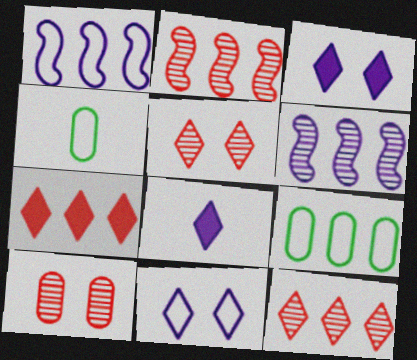[[2, 3, 4], 
[6, 7, 9]]